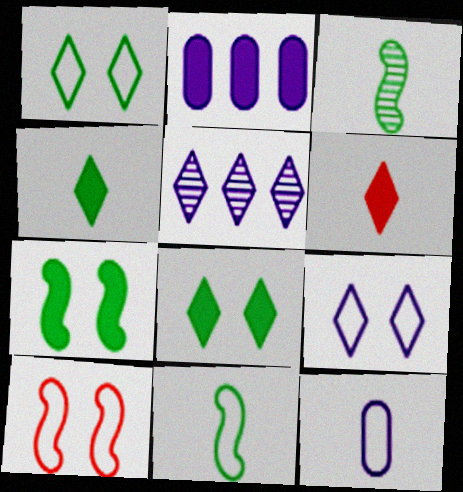[[1, 5, 6], 
[2, 6, 7], 
[3, 6, 12]]